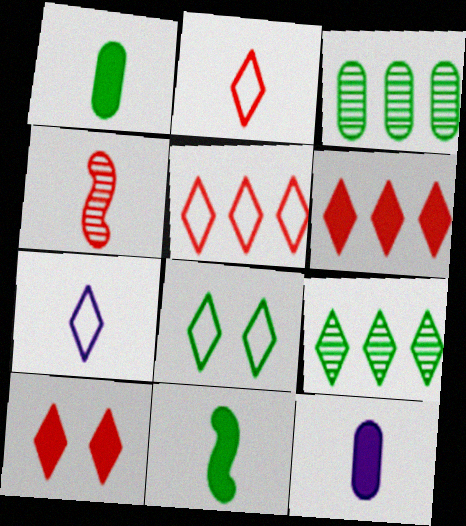[[1, 4, 7], 
[3, 8, 11], 
[5, 7, 8], 
[7, 9, 10]]